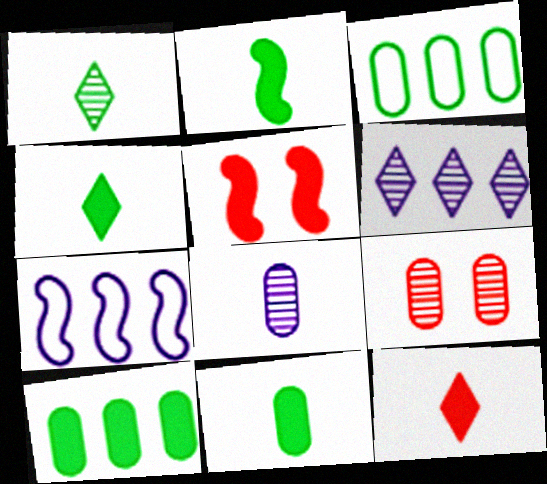[[2, 4, 11], 
[4, 7, 9]]